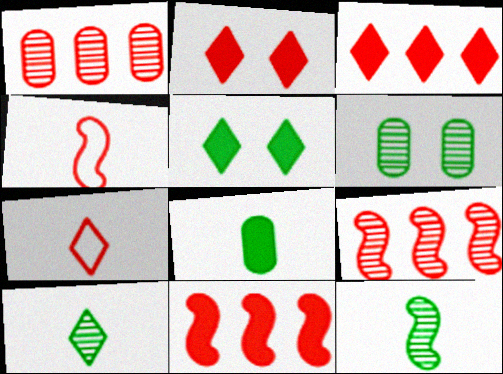[[1, 2, 4]]